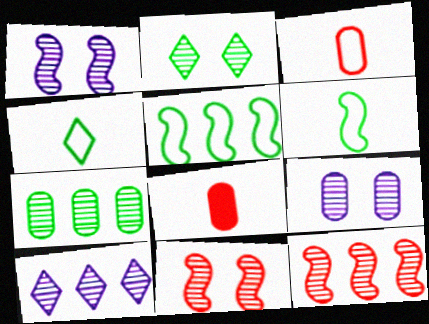[[2, 9, 11], 
[7, 10, 12]]